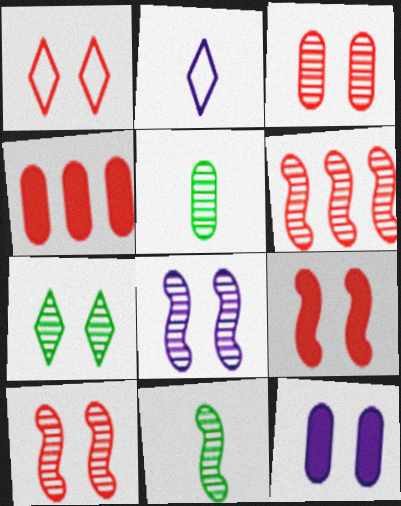[[1, 3, 9], 
[3, 7, 8], 
[6, 8, 11]]